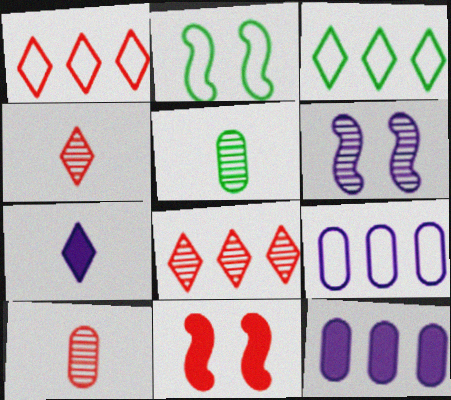[[1, 10, 11], 
[2, 4, 12], 
[2, 6, 11], 
[5, 6, 8], 
[6, 7, 9]]